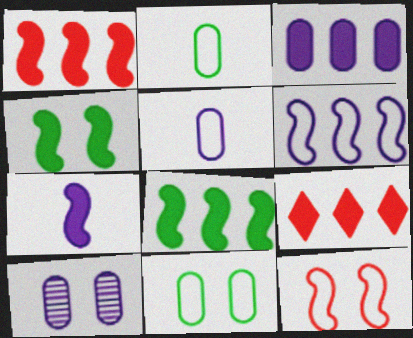[[1, 4, 7], 
[3, 5, 10], 
[3, 8, 9]]